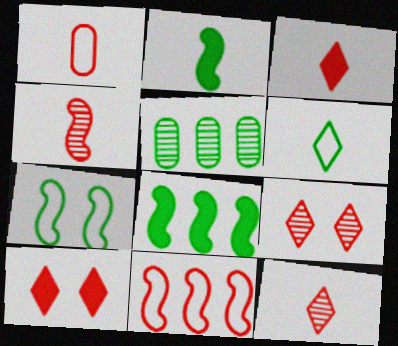[[1, 3, 4]]